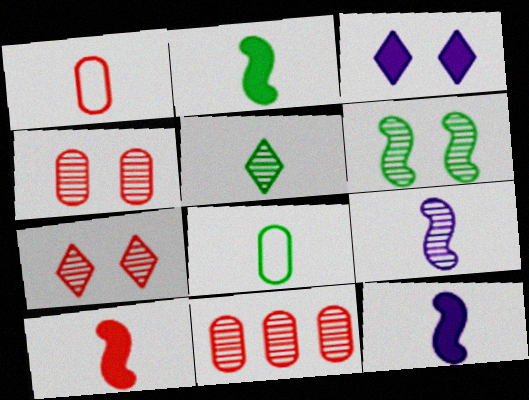[[1, 5, 12], 
[2, 5, 8], 
[2, 10, 12]]